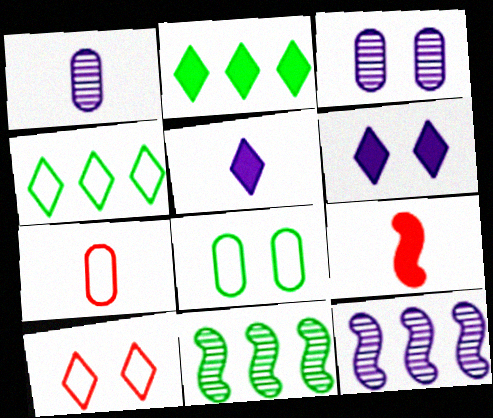[[3, 4, 9], 
[6, 7, 11]]